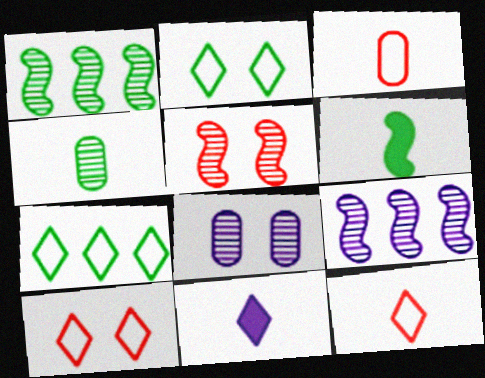[]